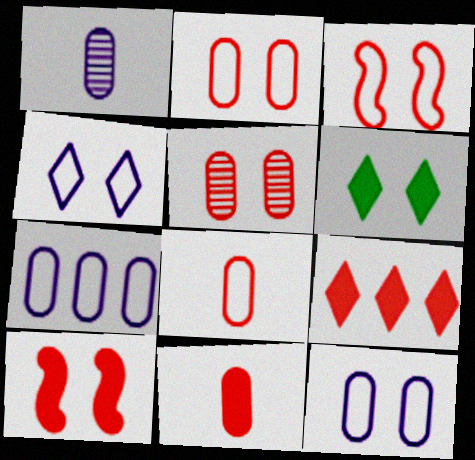[[9, 10, 11]]